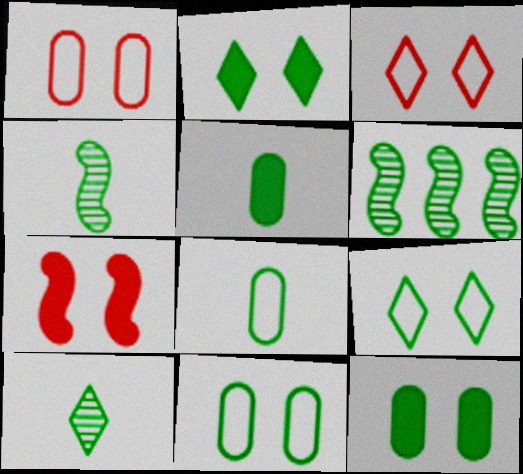[[2, 6, 8], 
[5, 6, 9]]